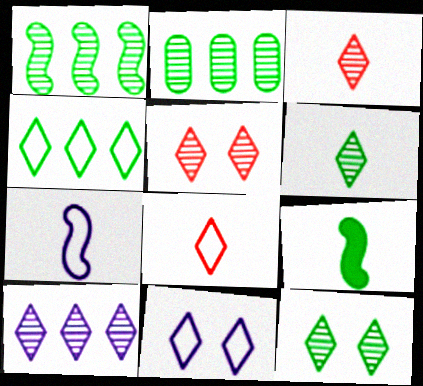[[3, 10, 12], 
[4, 8, 11], 
[5, 6, 10]]